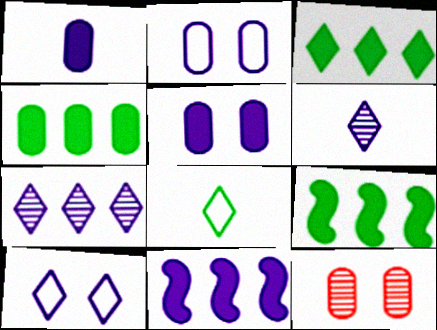[[2, 6, 11], 
[3, 4, 9], 
[8, 11, 12]]